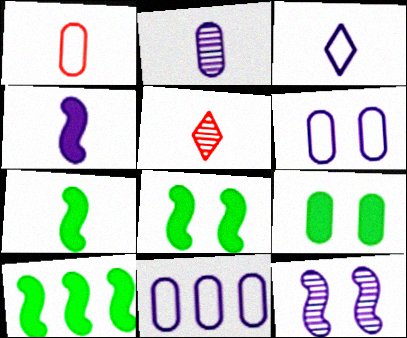[[2, 3, 4], 
[5, 6, 10], 
[5, 8, 11], 
[7, 8, 10]]